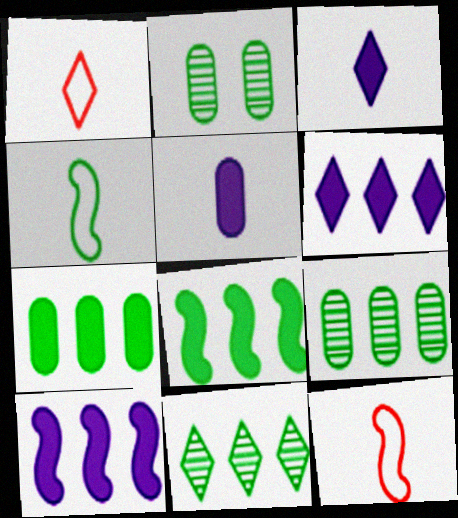[[1, 2, 10], 
[2, 6, 12]]